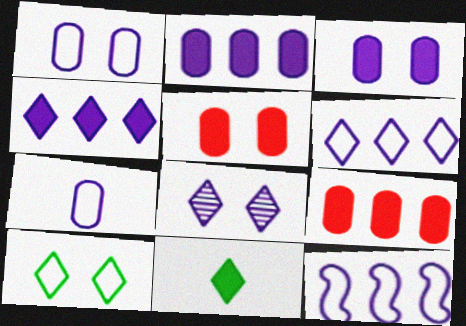[]